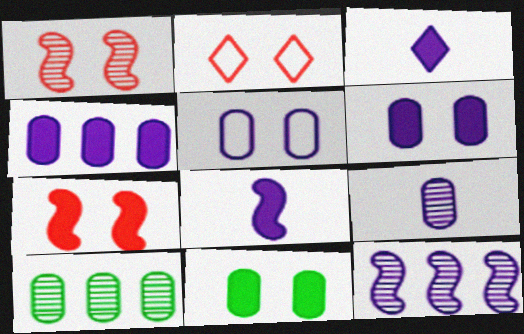[[2, 8, 10], 
[3, 5, 12], 
[4, 5, 9]]